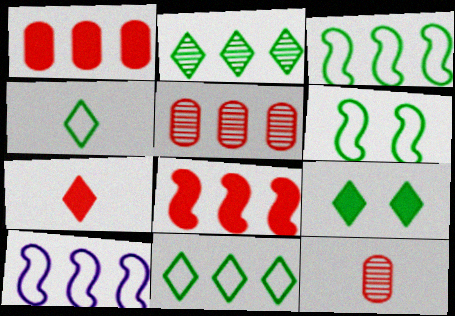[[1, 2, 10], 
[2, 4, 9], 
[9, 10, 12]]